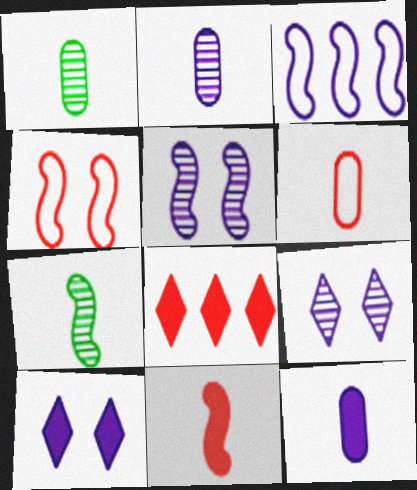[[1, 6, 12], 
[2, 3, 10], 
[3, 9, 12]]